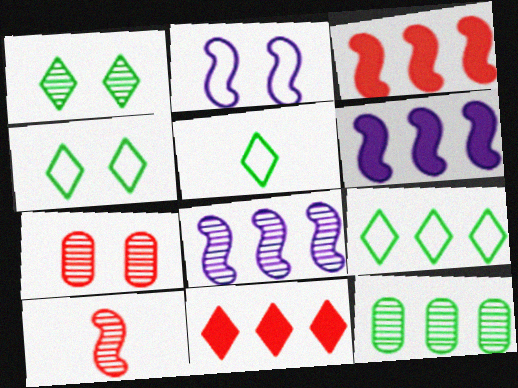[[4, 5, 9], 
[5, 6, 7]]